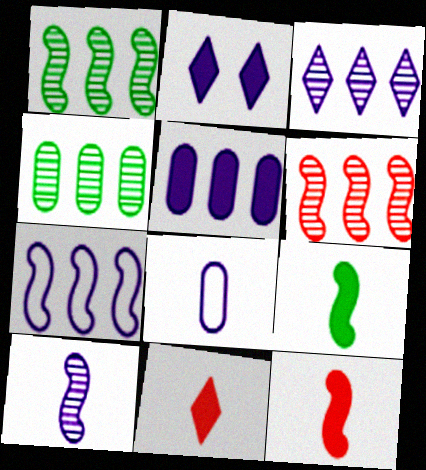[[3, 4, 6], 
[3, 5, 7]]